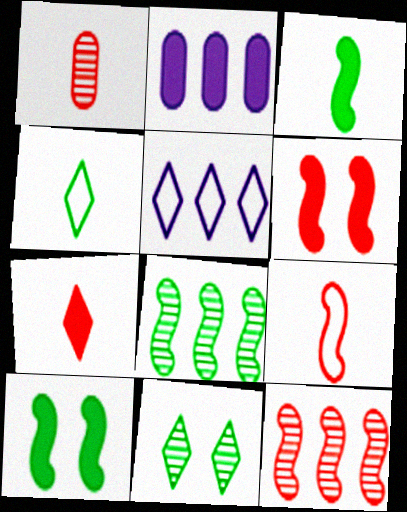[[1, 5, 10], 
[1, 7, 9], 
[2, 7, 10], 
[2, 9, 11], 
[5, 7, 11], 
[6, 9, 12]]